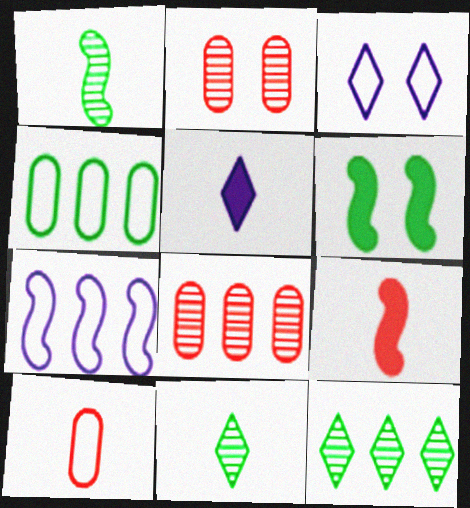[[1, 5, 10], 
[2, 3, 6], 
[4, 6, 11]]